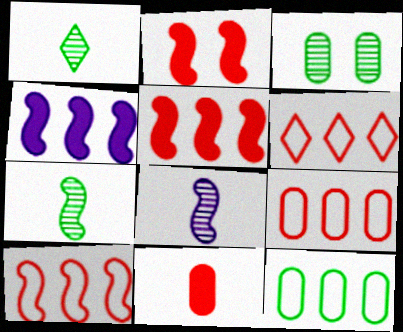[[6, 9, 10]]